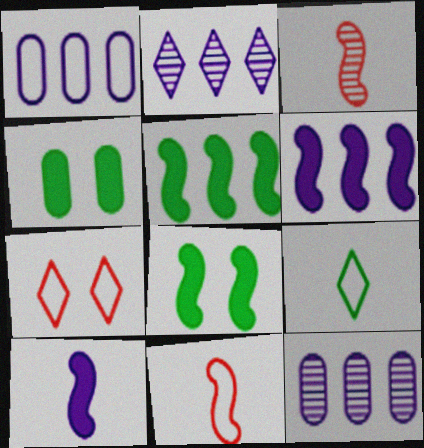[[1, 2, 6], 
[2, 4, 11]]